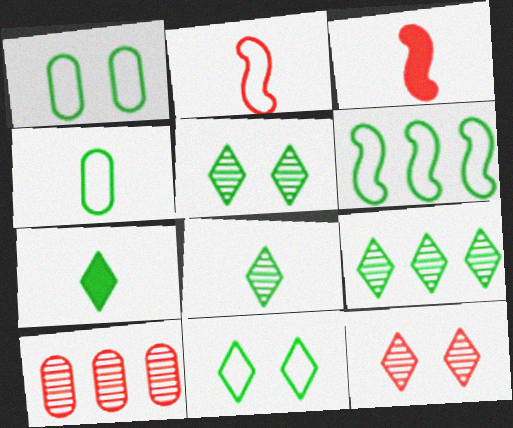[[4, 6, 11], 
[5, 8, 9], 
[7, 9, 11]]